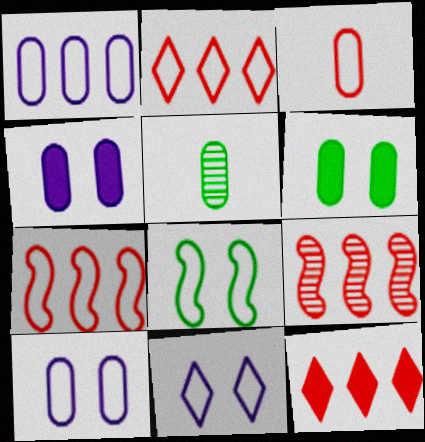[]